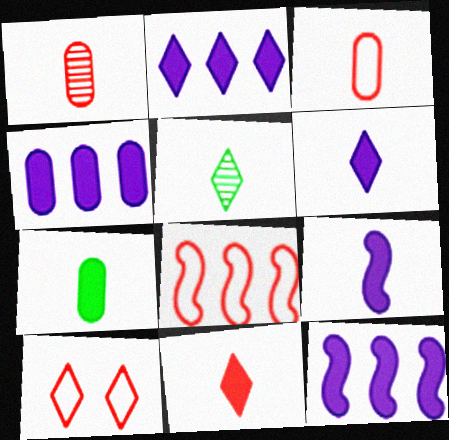[[2, 4, 12], 
[2, 5, 10], 
[3, 5, 9], 
[3, 8, 10], 
[7, 9, 11]]